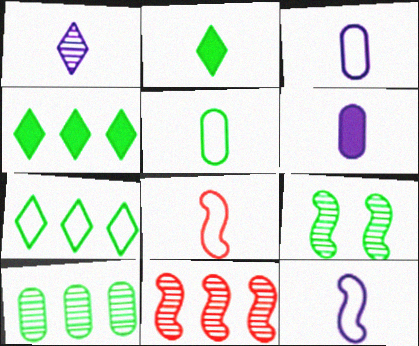[[1, 6, 12], 
[4, 5, 9]]